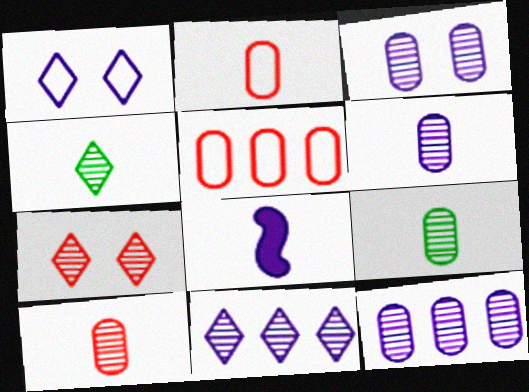[[1, 8, 12], 
[2, 4, 8], 
[3, 6, 12], 
[4, 7, 11], 
[6, 9, 10]]